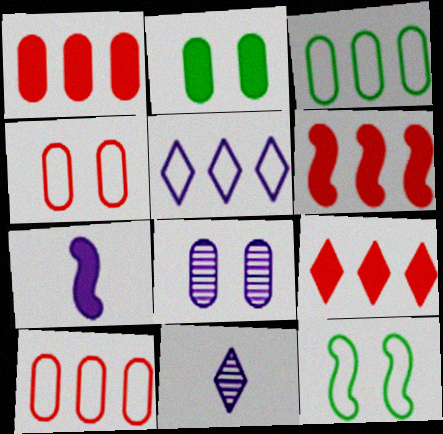[[1, 6, 9], 
[1, 11, 12], 
[2, 4, 8], 
[2, 7, 9], 
[5, 7, 8]]